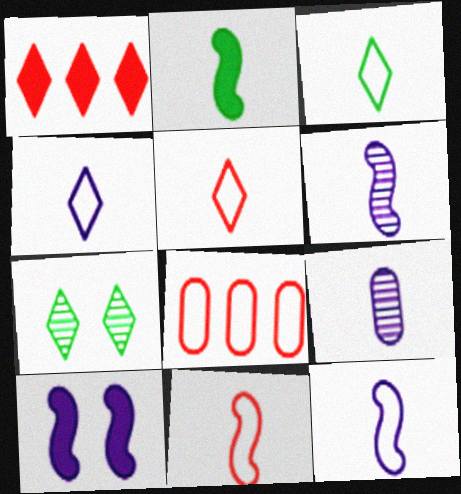[[1, 4, 7], 
[2, 5, 9], 
[2, 6, 11], 
[3, 4, 5]]